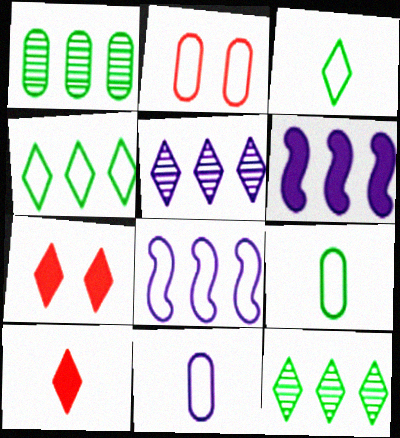[[2, 3, 8], 
[3, 5, 7]]